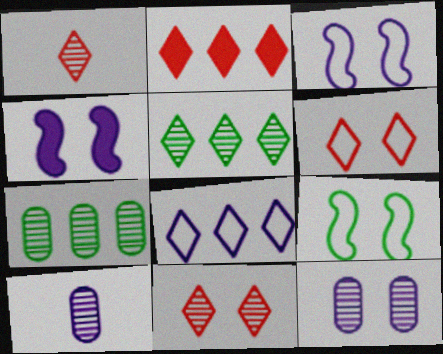[[1, 2, 6], 
[2, 5, 8], 
[2, 9, 10], 
[4, 8, 10]]